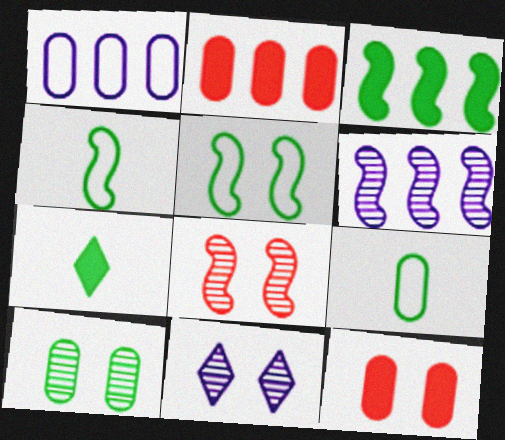[[1, 7, 8], 
[2, 4, 11], 
[5, 11, 12], 
[8, 10, 11]]